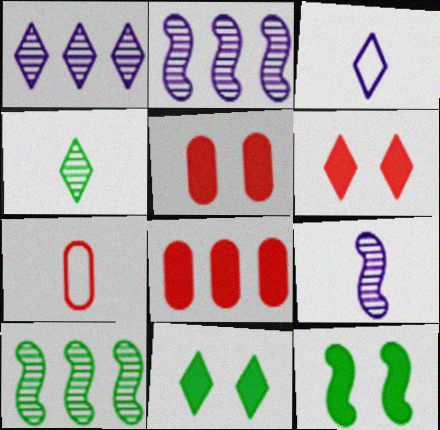[[1, 7, 12], 
[2, 7, 11], 
[3, 5, 10]]